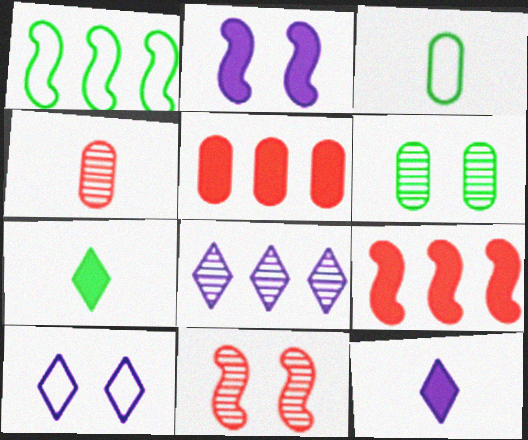[[1, 5, 8], 
[1, 6, 7], 
[2, 5, 7], 
[8, 10, 12]]